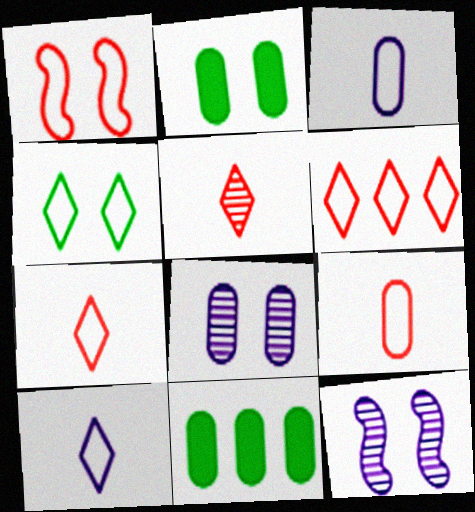[[1, 6, 9], 
[4, 6, 10], 
[7, 11, 12], 
[8, 9, 11]]